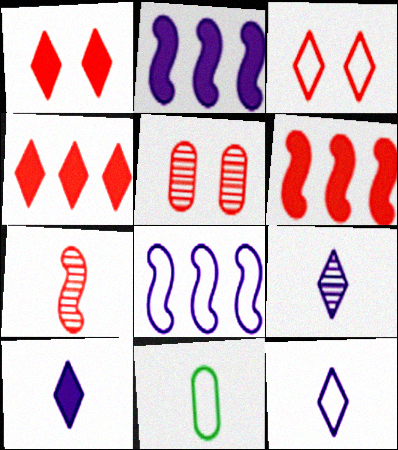[[3, 8, 11], 
[7, 10, 11], 
[9, 10, 12]]